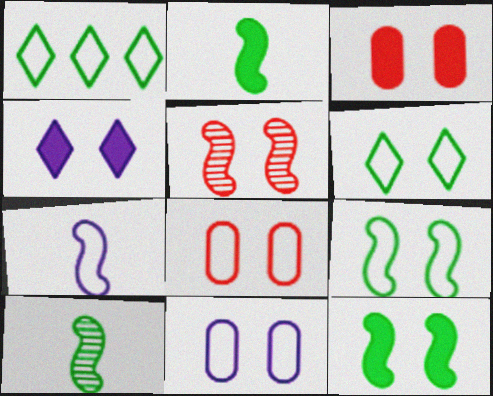[[1, 7, 8], 
[3, 4, 12]]